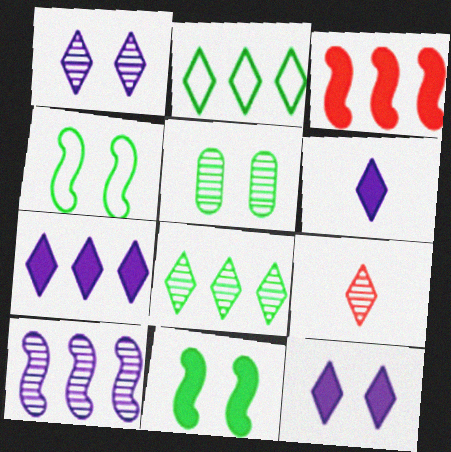[[1, 8, 9], 
[2, 9, 12], 
[5, 9, 10], 
[6, 7, 12]]